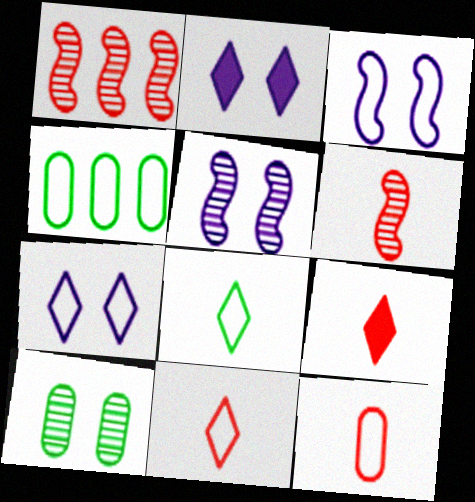[[2, 4, 6], 
[3, 4, 11], 
[4, 5, 9], 
[6, 9, 12]]